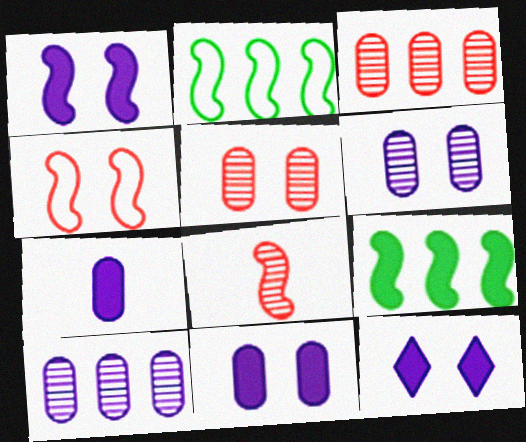[[1, 2, 8], 
[1, 11, 12]]